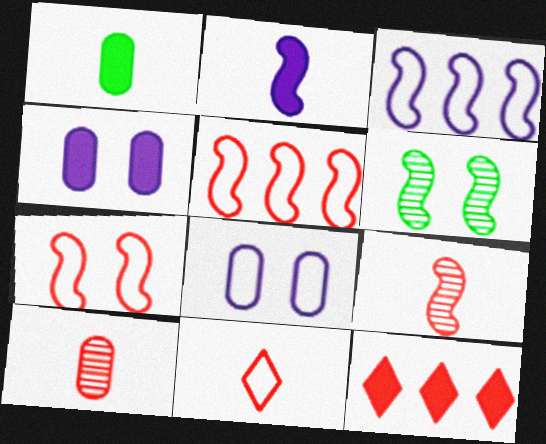[[2, 5, 6], 
[7, 10, 12]]